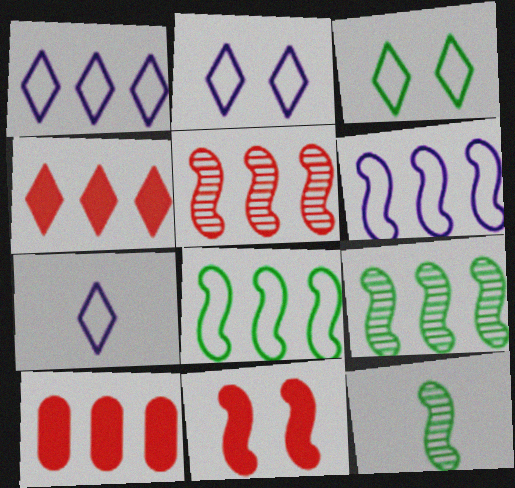[[1, 2, 7], 
[1, 9, 10], 
[2, 10, 12], 
[6, 11, 12]]